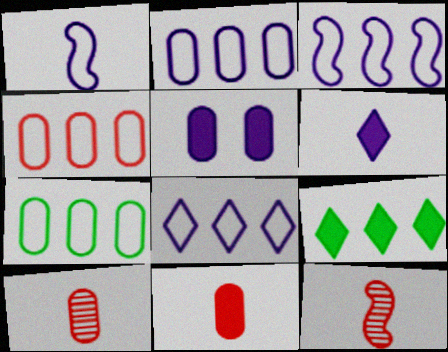[[2, 3, 8], 
[2, 4, 7], 
[5, 7, 10]]